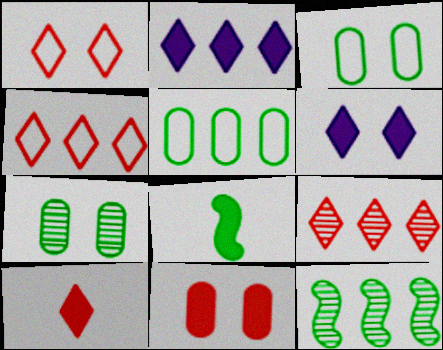[[1, 9, 10], 
[2, 8, 11]]